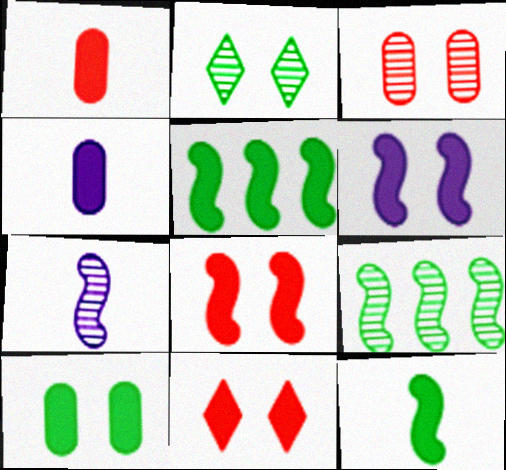[[4, 5, 11], 
[6, 10, 11]]